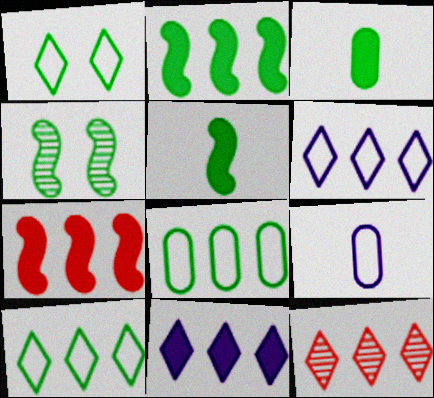[[3, 4, 10], 
[10, 11, 12]]